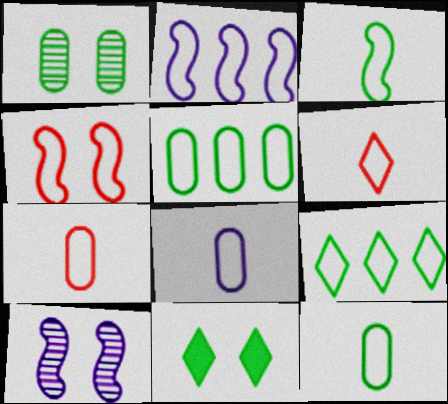[[2, 3, 4], 
[3, 6, 8], 
[4, 8, 9], 
[7, 8, 12]]